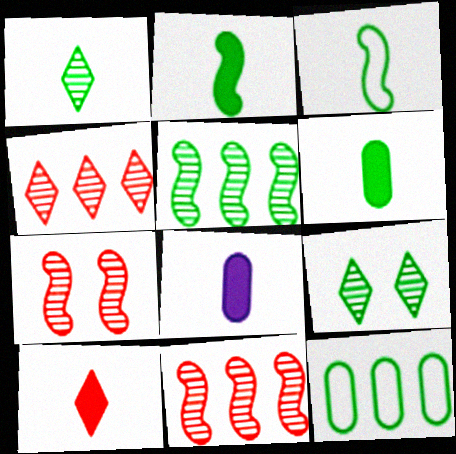[[1, 3, 6], 
[2, 8, 10], 
[2, 9, 12]]